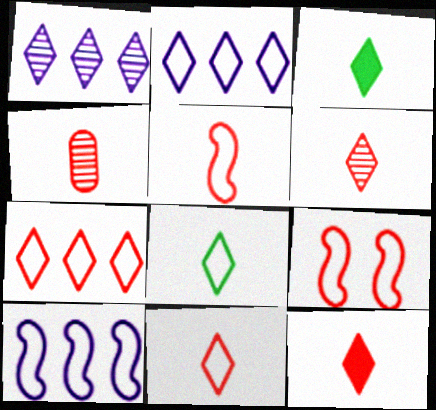[[4, 5, 12], 
[6, 11, 12]]